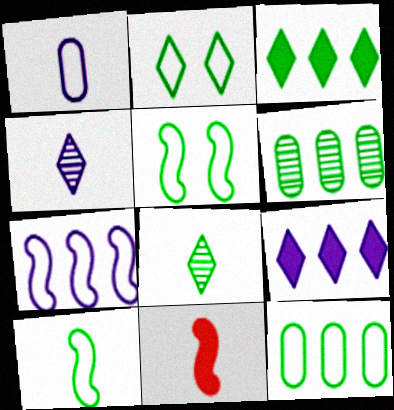[[1, 8, 11], 
[2, 3, 8], 
[2, 10, 12]]